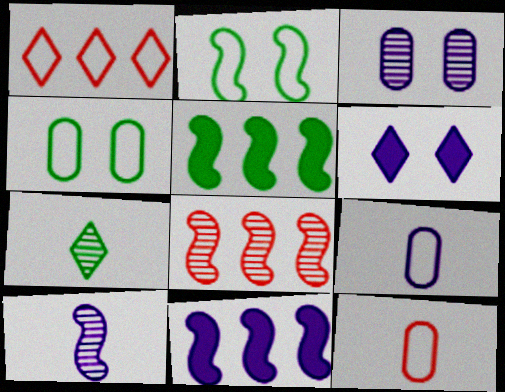[[1, 2, 9], 
[1, 6, 7], 
[3, 7, 8], 
[4, 5, 7]]